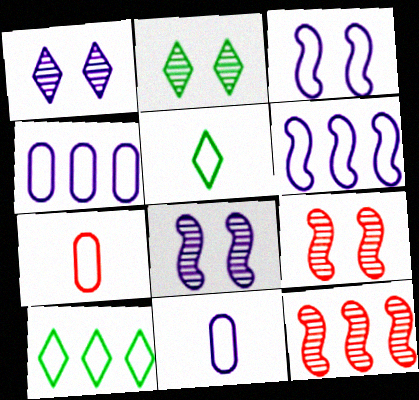[[3, 7, 10]]